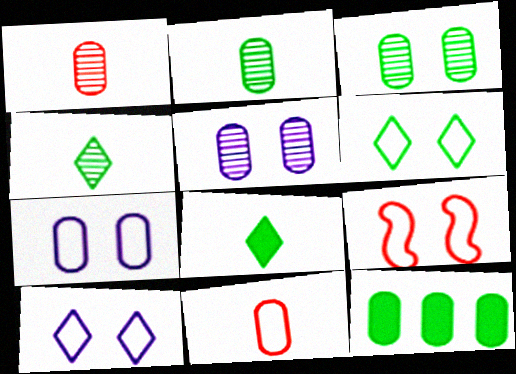[[1, 7, 12], 
[5, 11, 12], 
[6, 7, 9]]